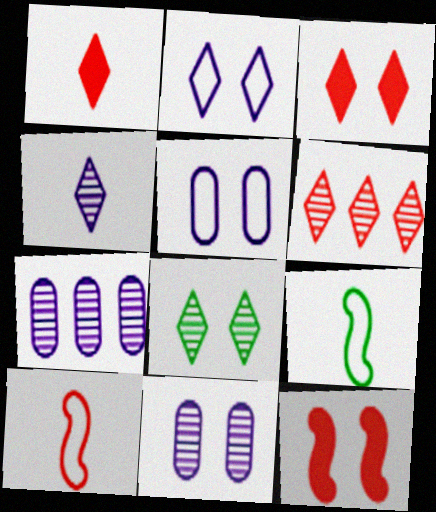[[2, 3, 8], 
[3, 7, 9], 
[4, 6, 8], 
[5, 8, 12]]